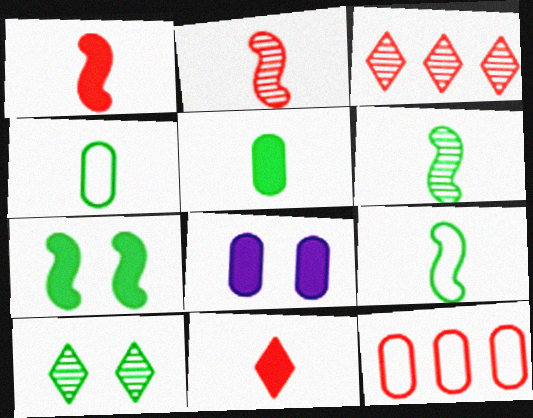[[3, 8, 9]]